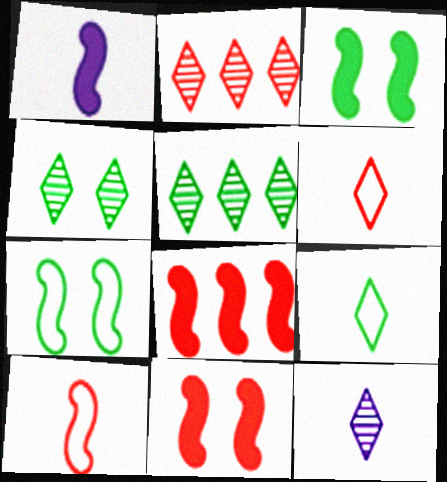[[1, 3, 8], 
[2, 4, 12]]